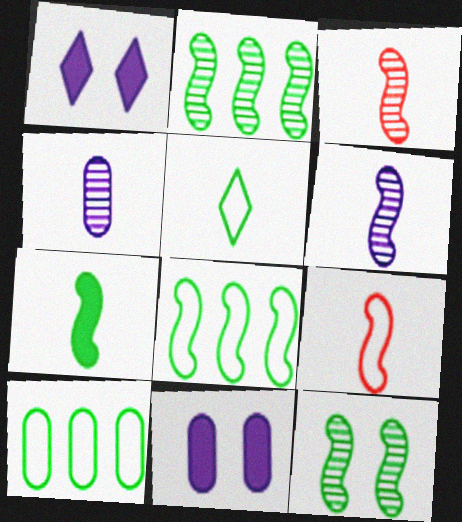[[1, 3, 10], 
[6, 7, 9], 
[7, 8, 12]]